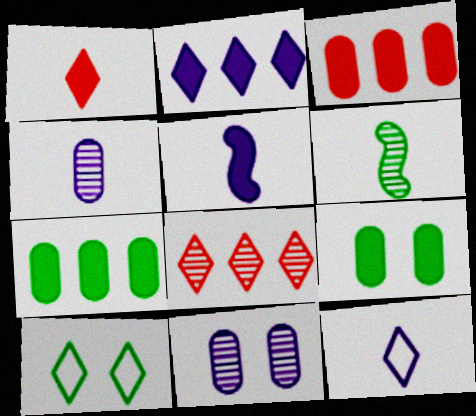[[4, 5, 12], 
[6, 7, 10], 
[6, 8, 11]]